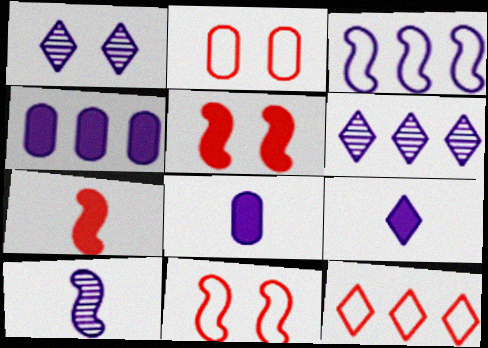[[1, 3, 8], 
[3, 4, 6]]